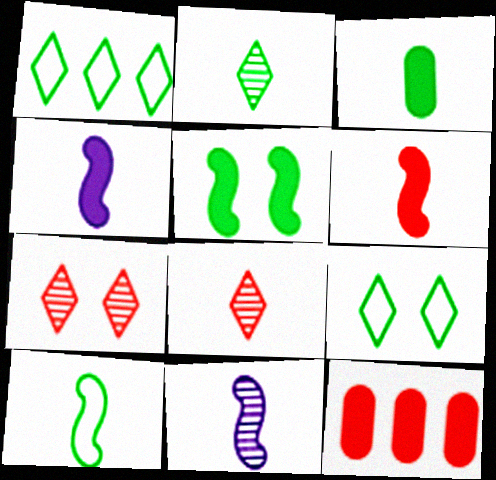[[2, 3, 10], 
[6, 10, 11], 
[9, 11, 12]]